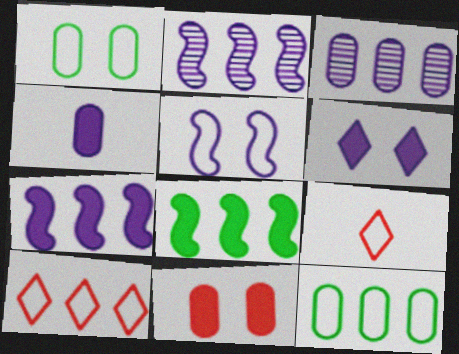[[3, 8, 10], 
[4, 6, 7], 
[5, 9, 12]]